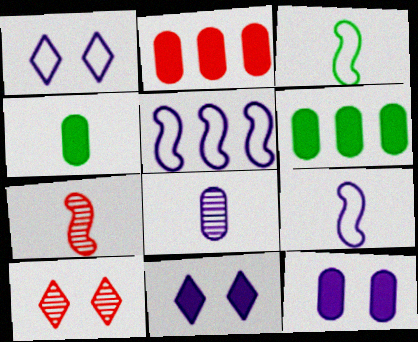[[1, 6, 7], 
[2, 4, 12], 
[4, 5, 10], 
[5, 8, 11], 
[6, 9, 10]]